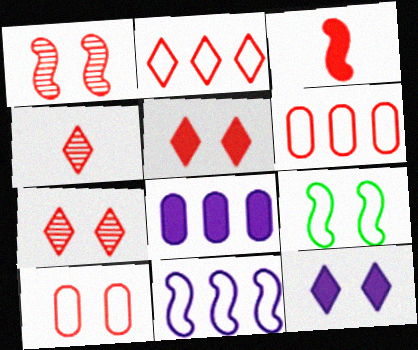[[1, 5, 10], 
[2, 4, 5], 
[3, 6, 7], 
[4, 8, 9]]